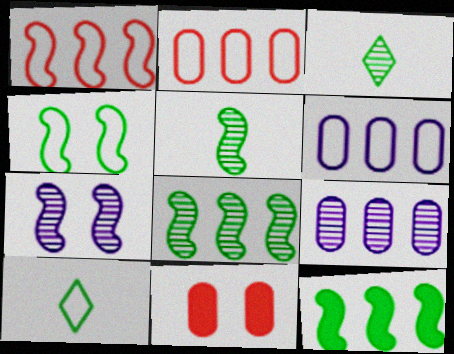[[4, 5, 12]]